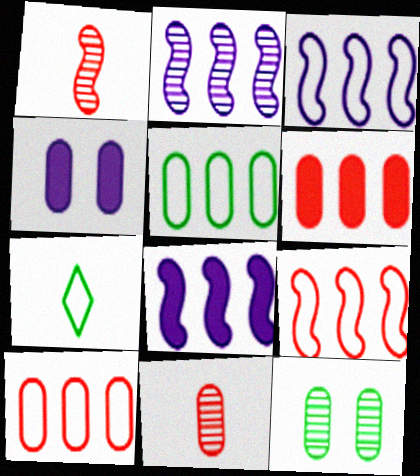[[2, 3, 8], 
[4, 5, 11]]